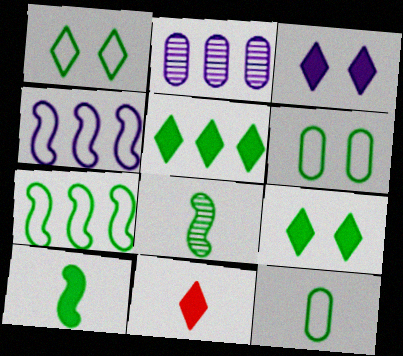[[1, 7, 12], 
[3, 5, 11], 
[5, 6, 8]]